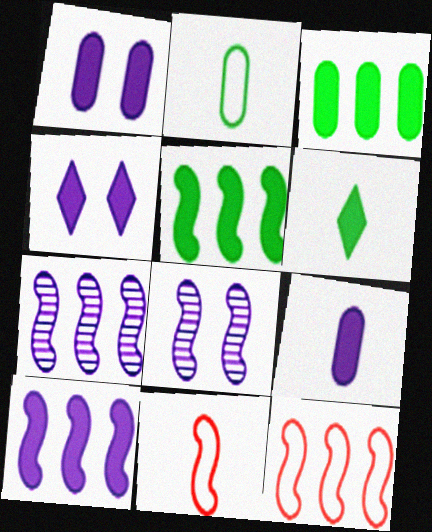[[4, 9, 10], 
[5, 7, 12], 
[5, 8, 11]]